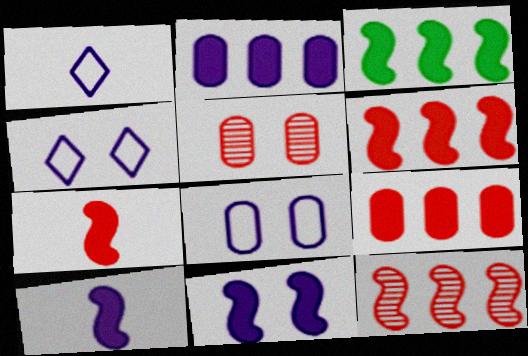[[1, 3, 5], 
[3, 7, 11]]